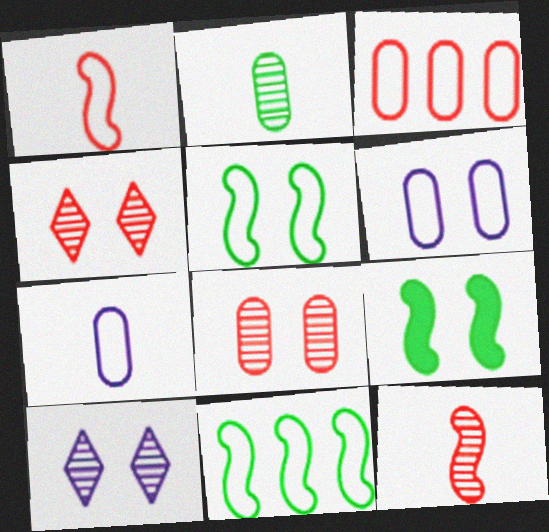[[4, 6, 9]]